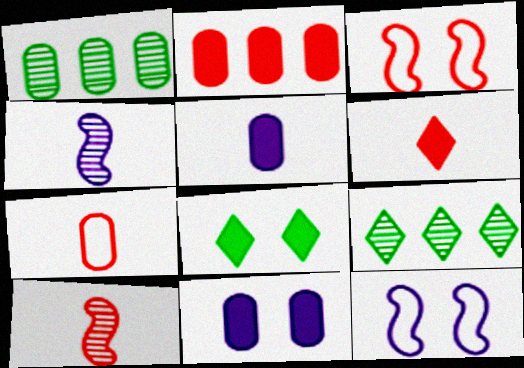[[1, 6, 12], 
[1, 7, 11], 
[3, 5, 9], 
[6, 7, 10]]